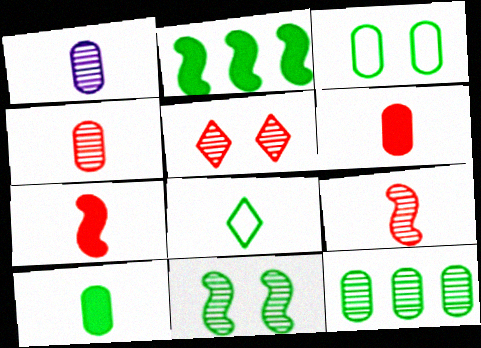[[1, 7, 8], 
[3, 10, 12]]